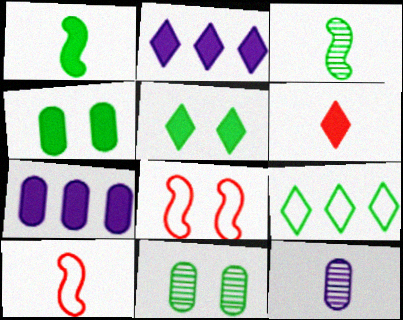[[1, 9, 11], 
[2, 5, 6], 
[2, 10, 11], 
[3, 4, 9]]